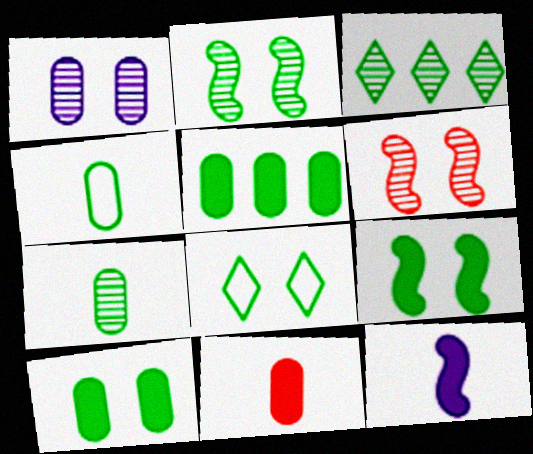[[2, 3, 7], 
[2, 8, 10], 
[3, 4, 9]]